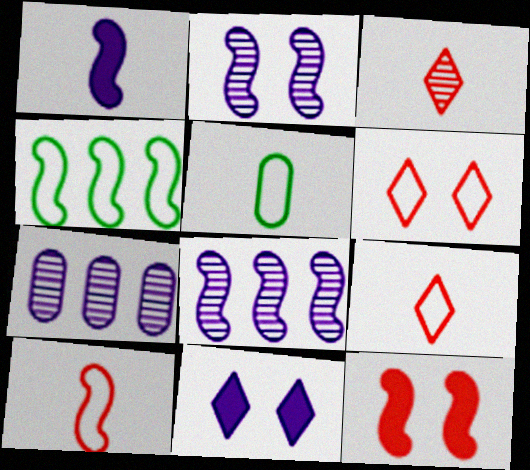[[1, 3, 5]]